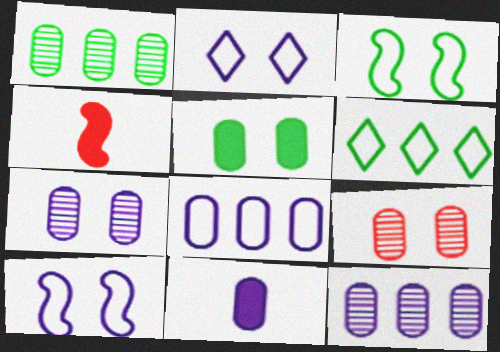[[1, 2, 4], 
[4, 6, 7], 
[7, 8, 11]]